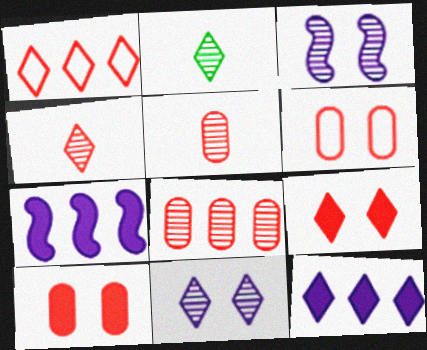[[1, 4, 9], 
[2, 3, 8], 
[2, 6, 7]]